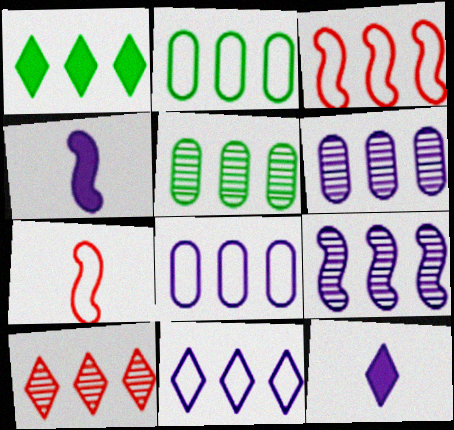[[1, 3, 6], 
[1, 10, 11], 
[2, 3, 11], 
[5, 9, 10]]